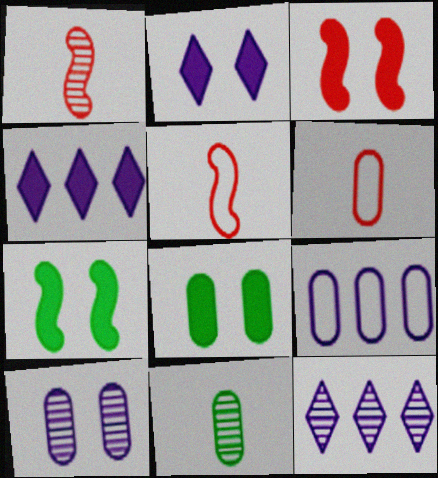[[2, 3, 8], 
[5, 8, 12], 
[6, 7, 12]]